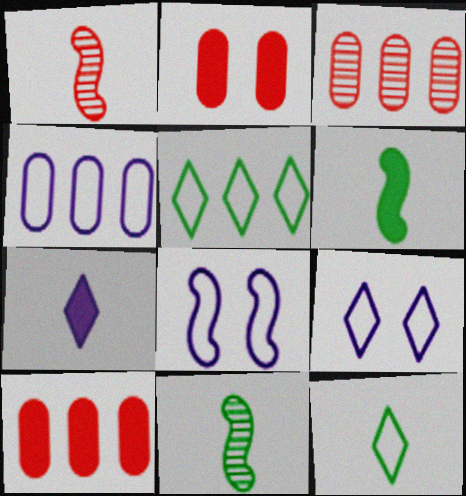[[3, 6, 9], 
[9, 10, 11]]